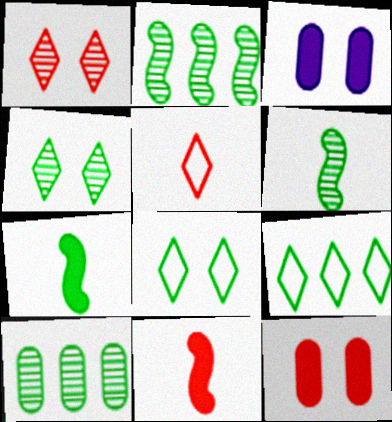[[2, 3, 5], 
[4, 6, 10], 
[7, 8, 10]]